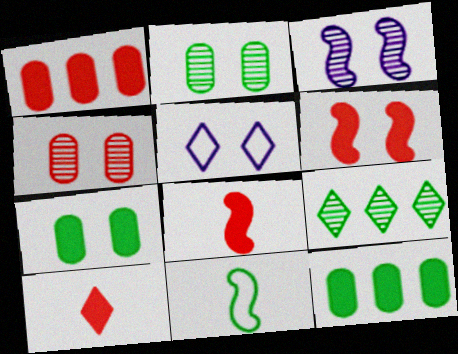[[1, 6, 10], 
[2, 5, 6], 
[5, 9, 10], 
[7, 9, 11]]